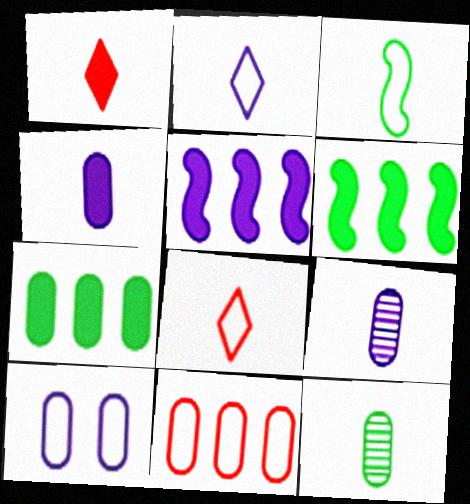[[1, 3, 9]]